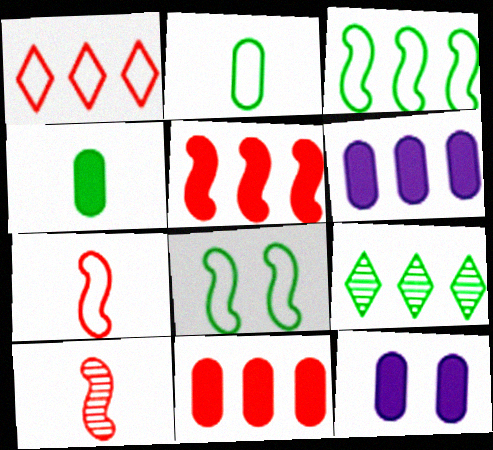[[4, 8, 9], 
[4, 11, 12], 
[7, 9, 12]]